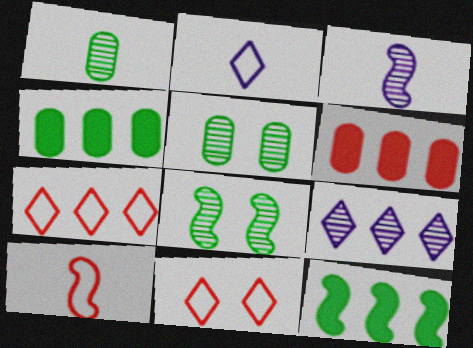[[2, 6, 8], 
[3, 4, 11]]